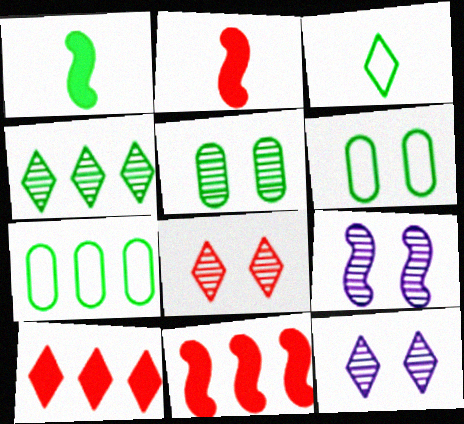[[1, 4, 6], 
[2, 7, 12], 
[3, 10, 12], 
[5, 8, 9]]